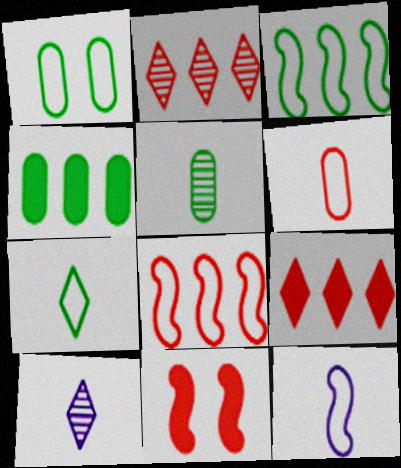[[1, 3, 7], 
[1, 4, 5], 
[2, 6, 11], 
[6, 7, 12]]